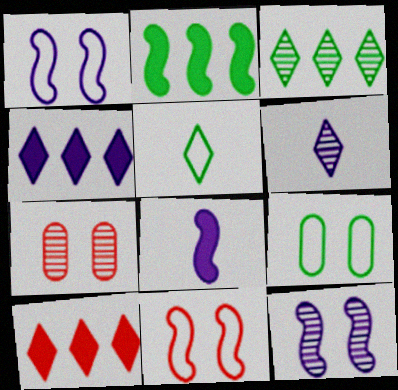[]